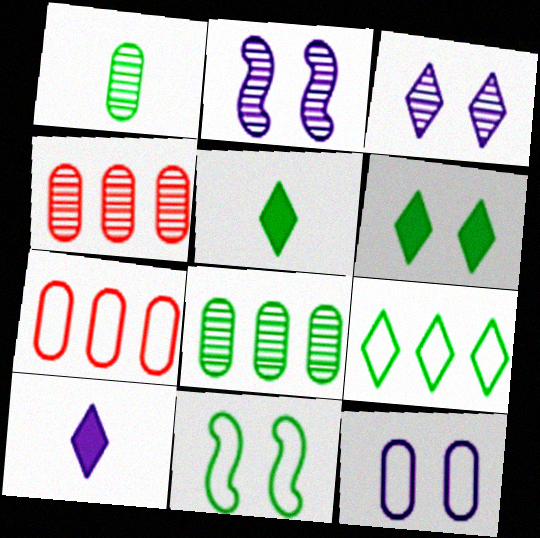[[2, 5, 7], 
[4, 10, 11], 
[5, 8, 11]]